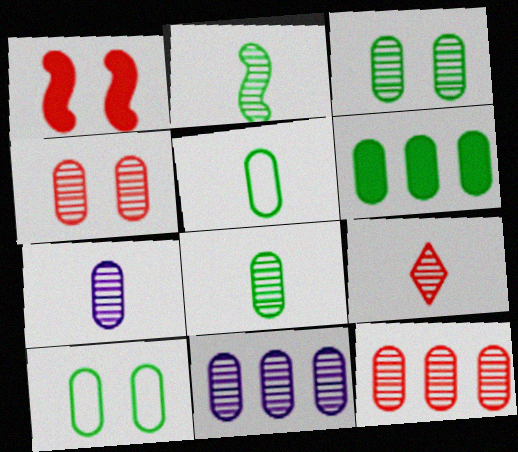[[2, 7, 9], 
[3, 5, 6], 
[3, 7, 12], 
[4, 8, 11], 
[6, 8, 10]]